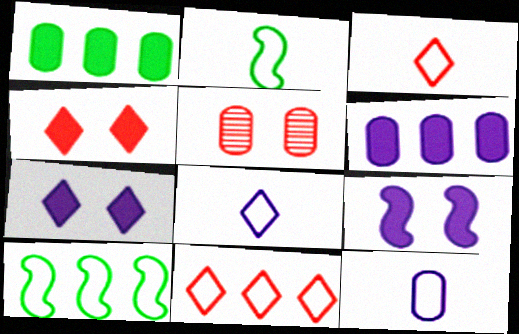[[1, 5, 12], 
[2, 3, 12]]